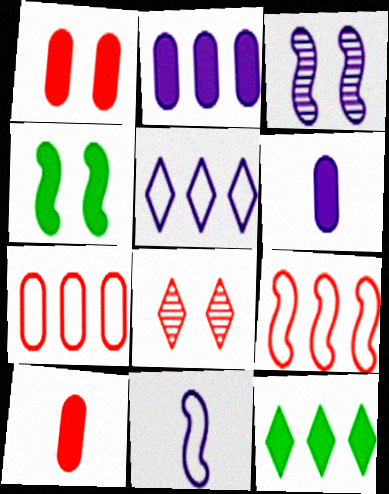[[3, 5, 6], 
[8, 9, 10]]